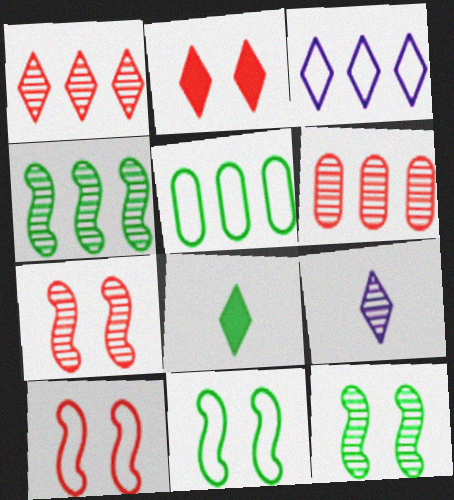[[5, 8, 12], 
[6, 9, 12]]